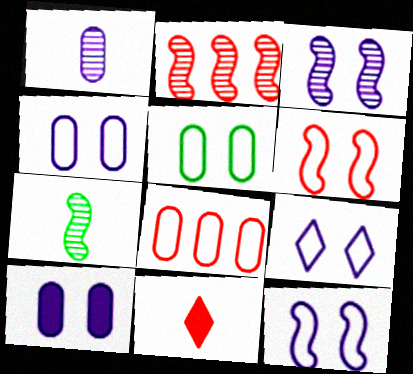[[2, 3, 7], 
[3, 9, 10], 
[4, 9, 12], 
[5, 6, 9]]